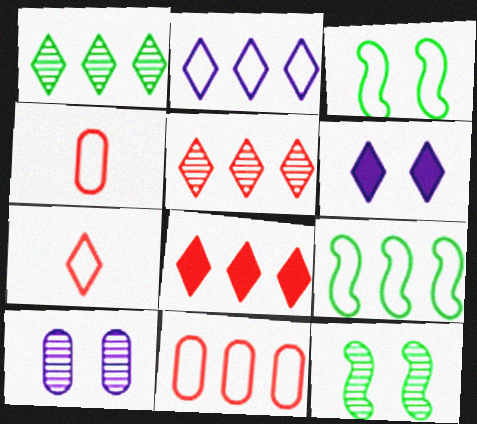[[1, 2, 8], 
[1, 6, 7], 
[2, 3, 4], 
[2, 9, 11]]